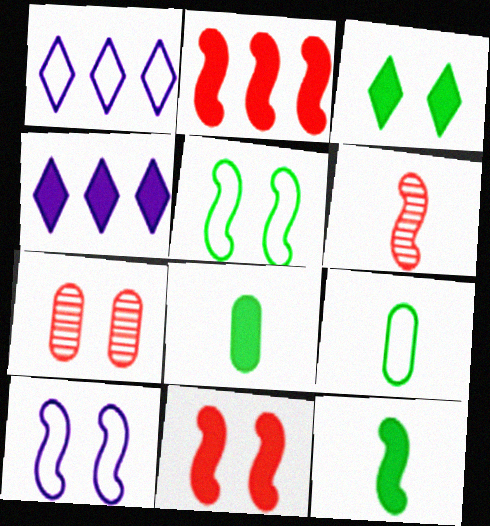[[1, 7, 12], 
[3, 7, 10], 
[4, 8, 11]]